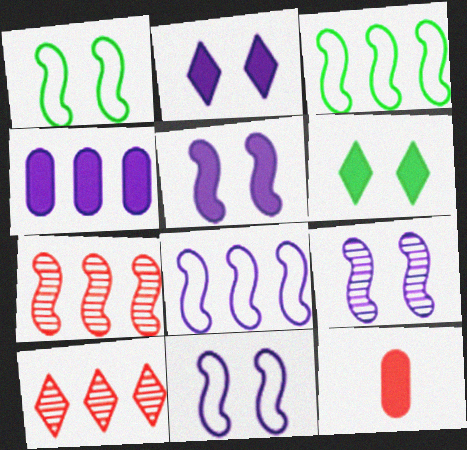[[3, 4, 10], 
[5, 9, 11]]